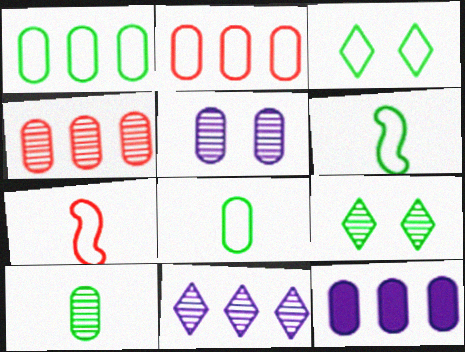[[1, 3, 6], 
[1, 4, 12], 
[4, 5, 10], 
[7, 9, 12]]